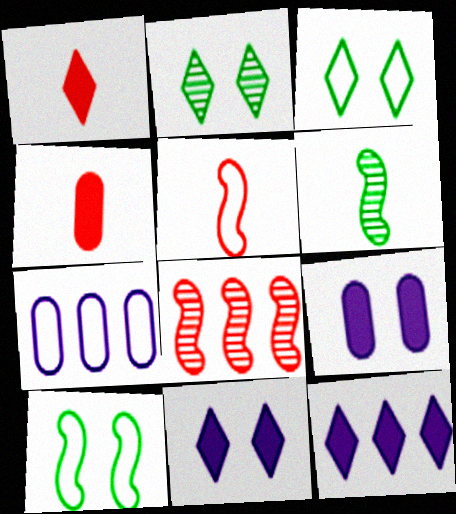[[3, 5, 7]]